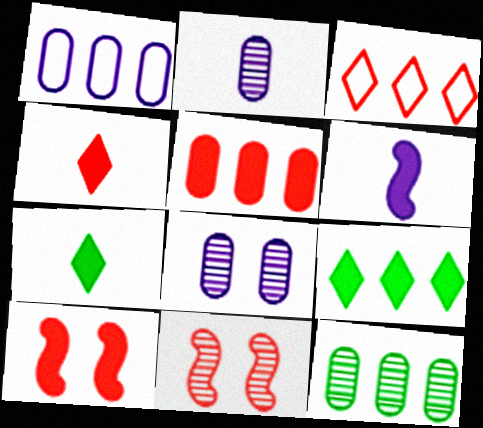[[1, 5, 12], 
[1, 7, 11], 
[4, 5, 10]]